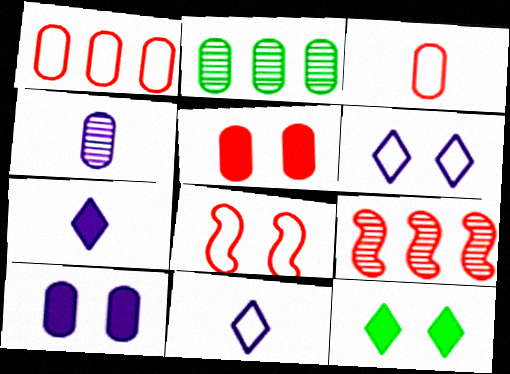[[2, 3, 10], 
[2, 7, 8]]